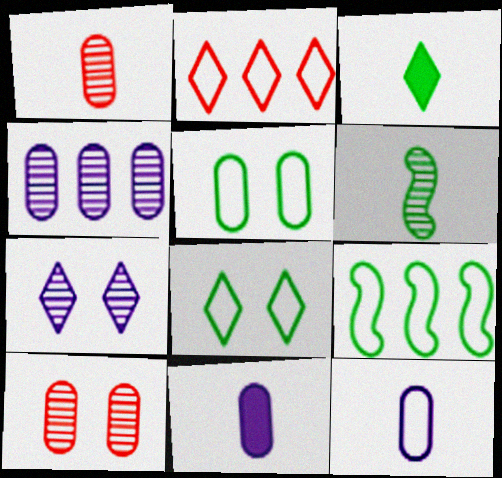[[2, 3, 7]]